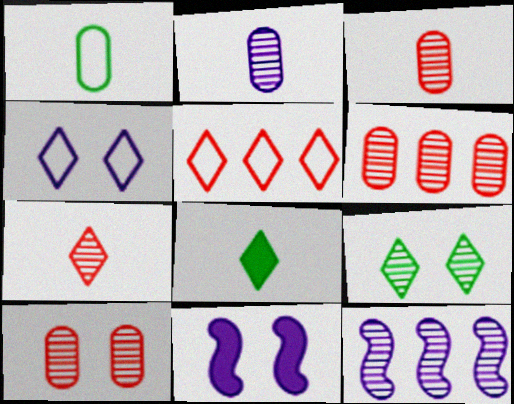[[3, 6, 10], 
[3, 9, 12]]